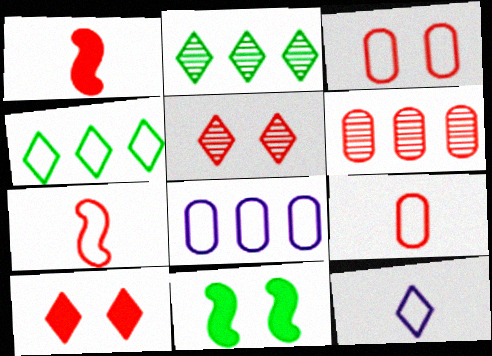[[2, 10, 12], 
[6, 7, 10], 
[6, 11, 12]]